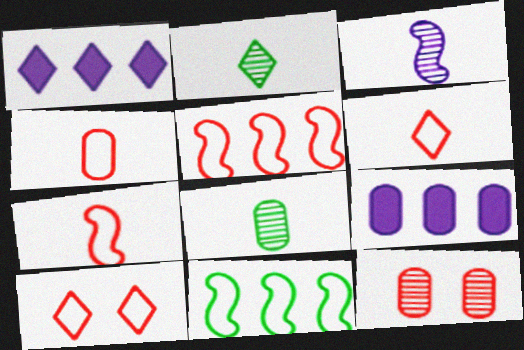[[1, 2, 10], 
[4, 5, 10], 
[4, 6, 7]]